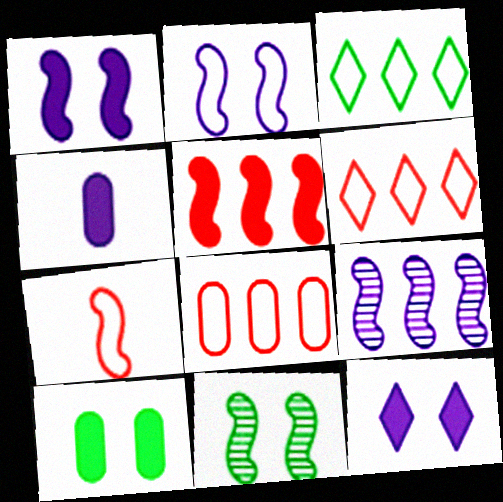[[4, 6, 11]]